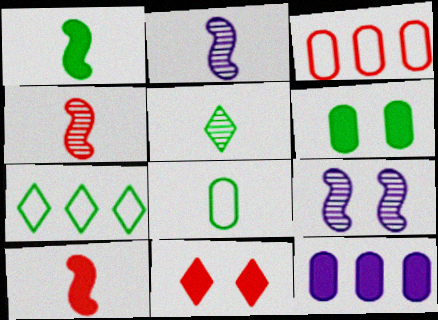[[1, 5, 8], 
[1, 11, 12], 
[3, 4, 11]]